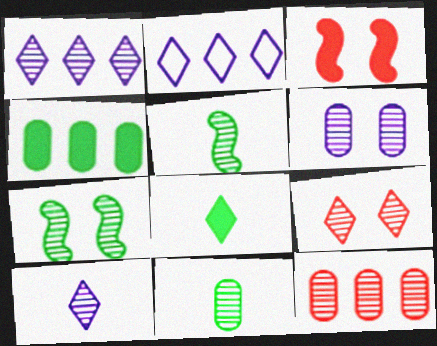[[2, 3, 11], 
[2, 8, 9], 
[6, 7, 9], 
[6, 11, 12], 
[7, 10, 12]]